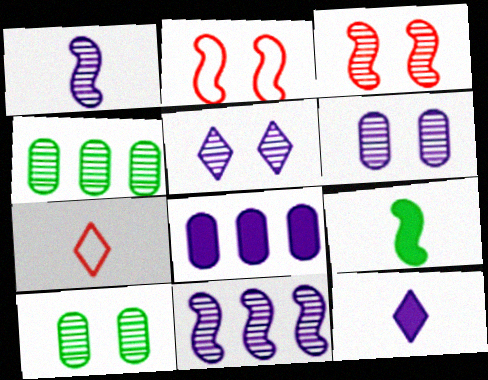[[2, 4, 12], 
[2, 9, 11], 
[3, 5, 10]]